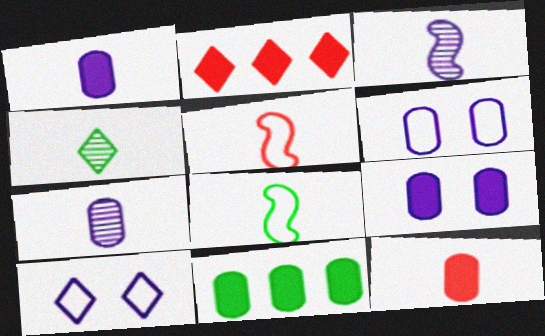[[1, 4, 5], 
[2, 4, 10], 
[9, 11, 12]]